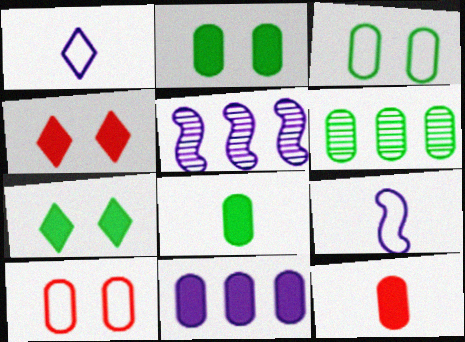[[2, 11, 12], 
[3, 6, 8], 
[4, 6, 9]]